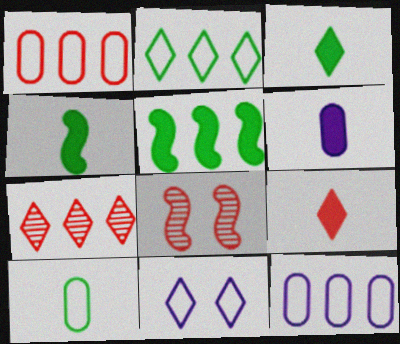[[1, 8, 9], 
[2, 6, 8], 
[3, 7, 11], 
[3, 8, 12], 
[4, 6, 9], 
[5, 7, 12]]